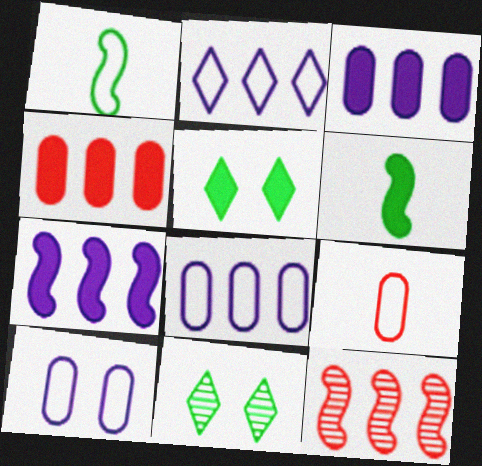[[7, 9, 11]]